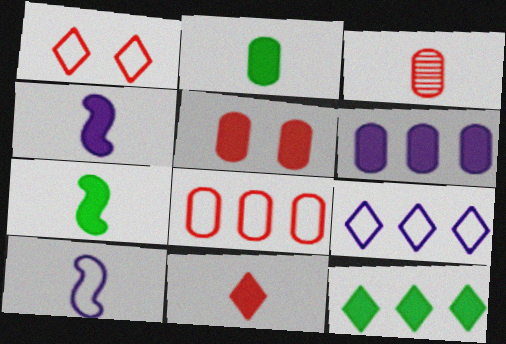[[2, 4, 11], 
[2, 5, 6], 
[3, 5, 8], 
[4, 5, 12]]